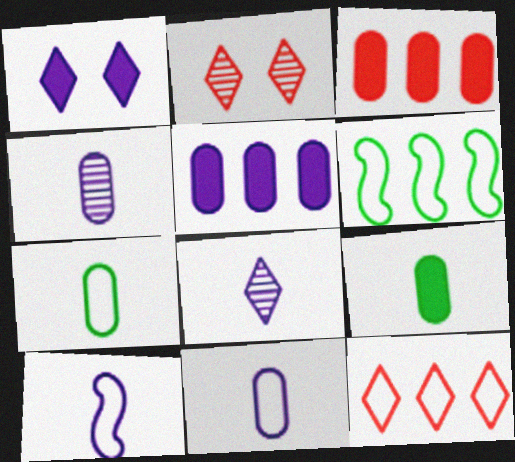[]